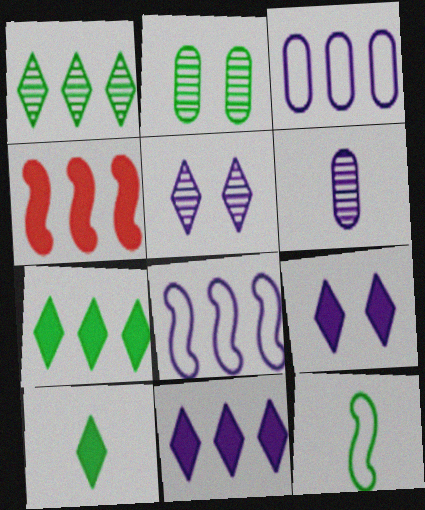[[1, 3, 4], 
[2, 7, 12], 
[6, 8, 9]]